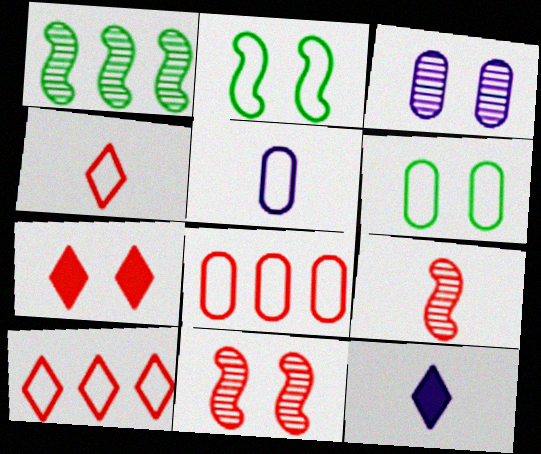[[1, 5, 7], 
[2, 3, 7], 
[2, 5, 10], 
[5, 6, 8], 
[7, 8, 9]]